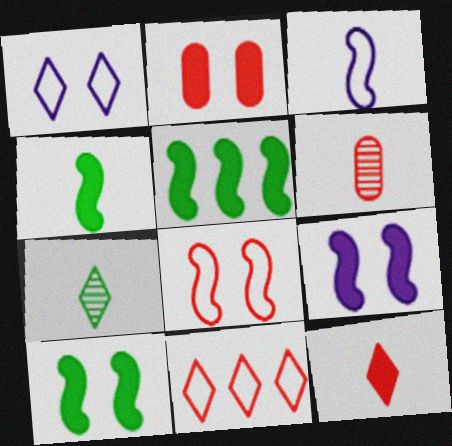[[1, 5, 6], 
[4, 5, 10]]